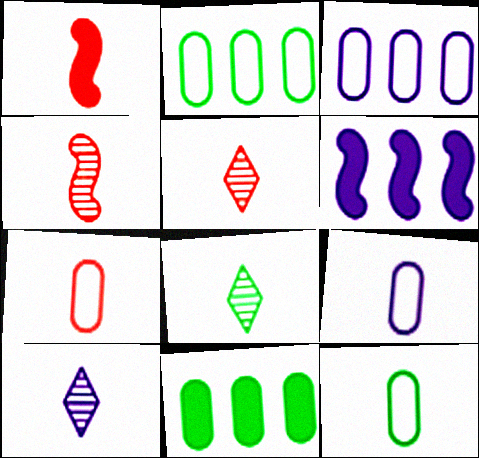[[1, 5, 7], 
[1, 8, 9], 
[1, 10, 12], 
[5, 8, 10], 
[7, 9, 12]]